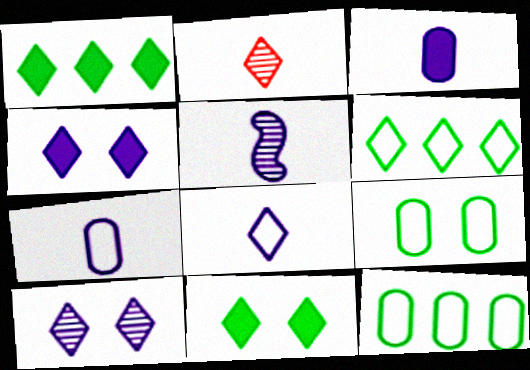[[2, 4, 6], 
[3, 5, 8]]